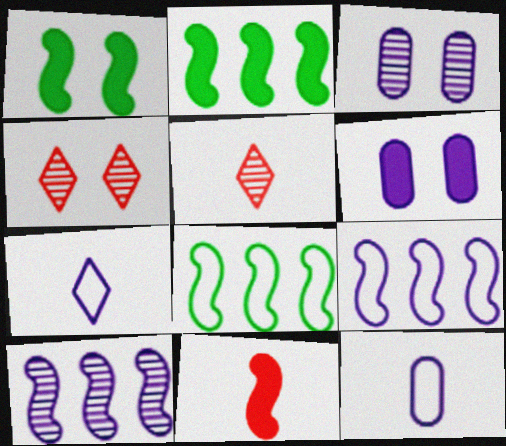[[2, 4, 12], 
[5, 6, 8], 
[6, 7, 10]]